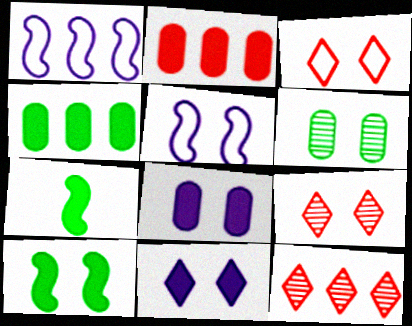[[1, 4, 12], 
[2, 7, 11]]